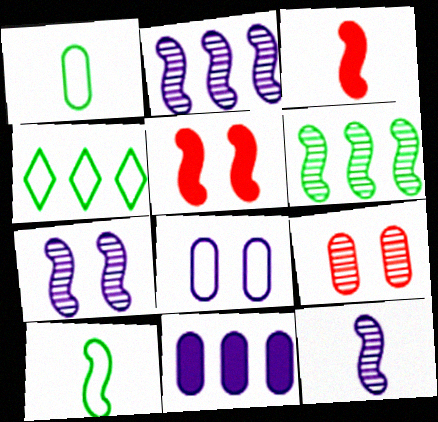[[1, 9, 11], 
[2, 5, 10], 
[2, 7, 12], 
[3, 10, 12]]